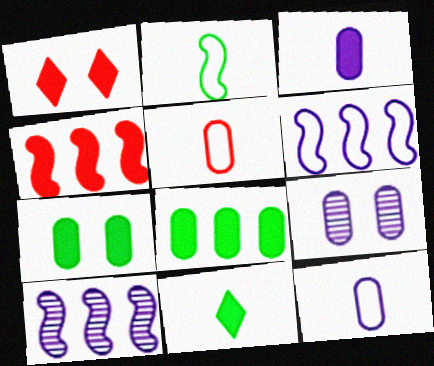[[5, 8, 9]]